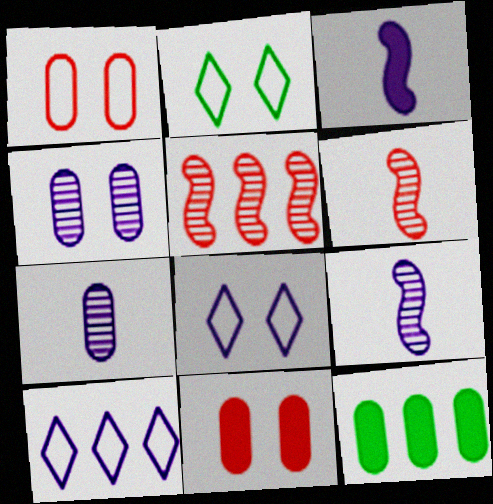[[1, 7, 12], 
[3, 4, 10], 
[5, 10, 12], 
[6, 8, 12]]